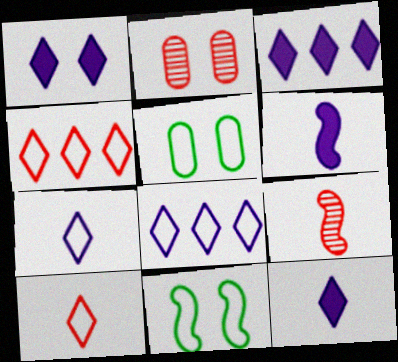[[1, 2, 11], 
[1, 3, 12], 
[3, 5, 9]]